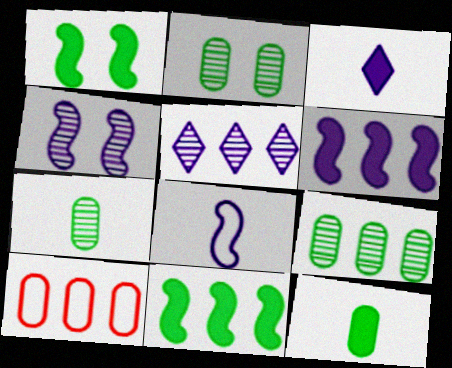[[2, 7, 9], 
[4, 6, 8], 
[5, 10, 11]]